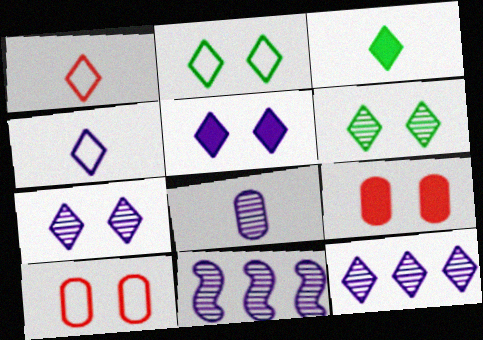[[3, 10, 11], 
[4, 5, 12], 
[7, 8, 11]]